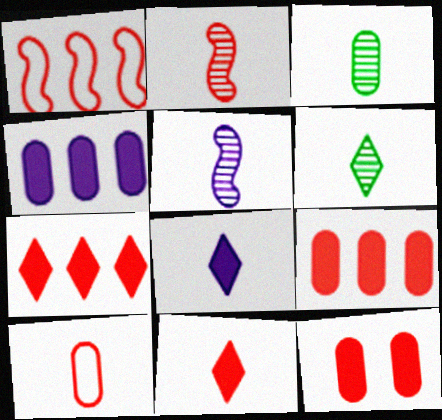[[2, 10, 11]]